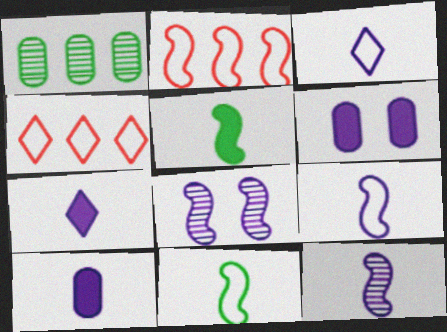[[2, 5, 8], 
[3, 10, 12]]